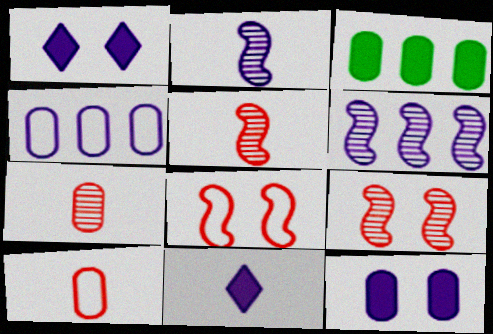[[1, 2, 4]]